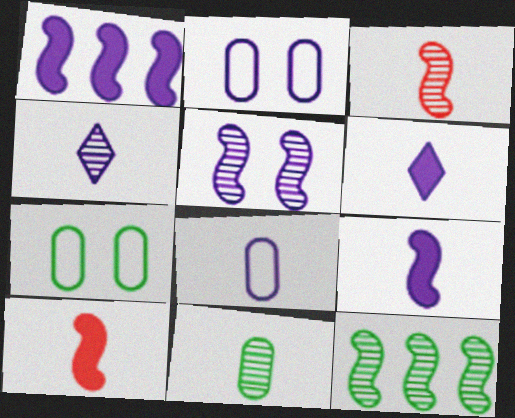[[1, 2, 4], 
[3, 4, 11], 
[3, 5, 12], 
[4, 8, 9]]